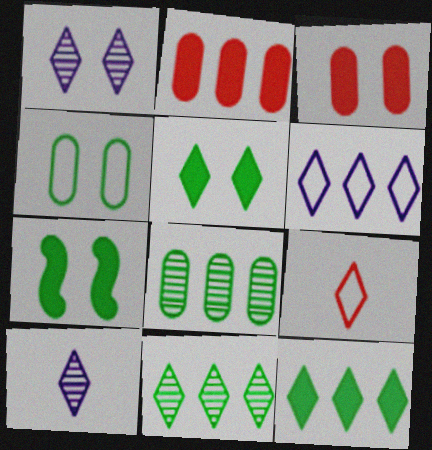[[1, 9, 12]]